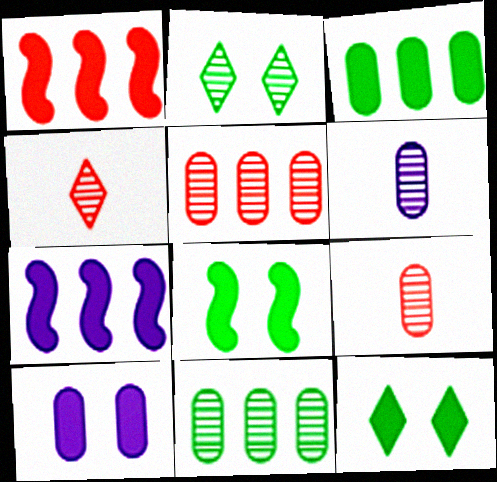[]